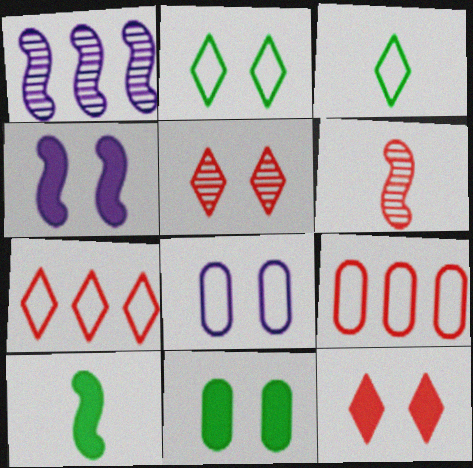[[4, 11, 12], 
[6, 9, 12]]